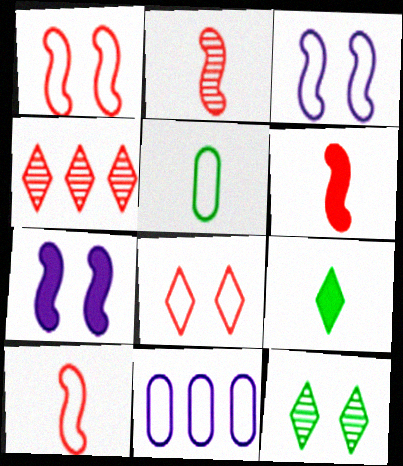[[2, 6, 10], 
[4, 5, 7], 
[6, 11, 12]]